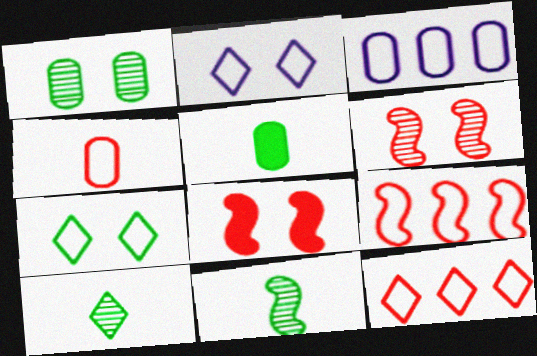[[1, 2, 8], 
[3, 8, 10]]